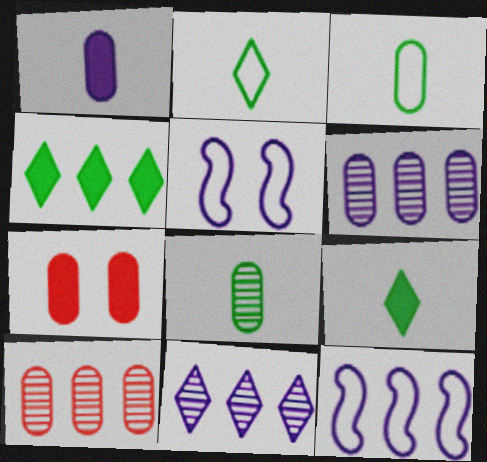[[1, 5, 11], 
[3, 6, 7], 
[4, 10, 12], 
[5, 9, 10]]